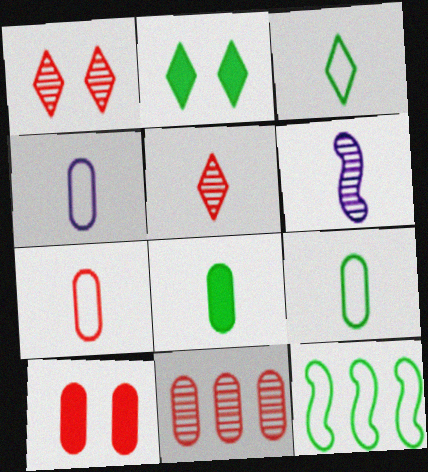[[4, 7, 9], 
[7, 10, 11]]